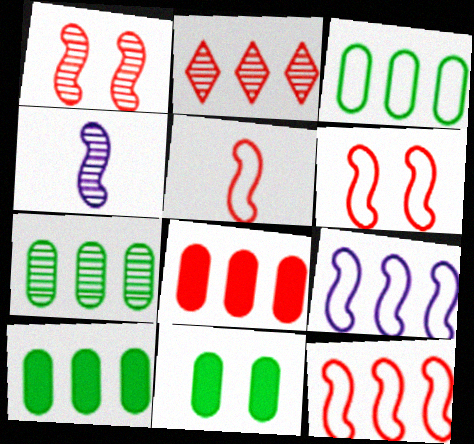[[2, 8, 12], 
[2, 9, 10], 
[3, 7, 10], 
[5, 6, 12]]